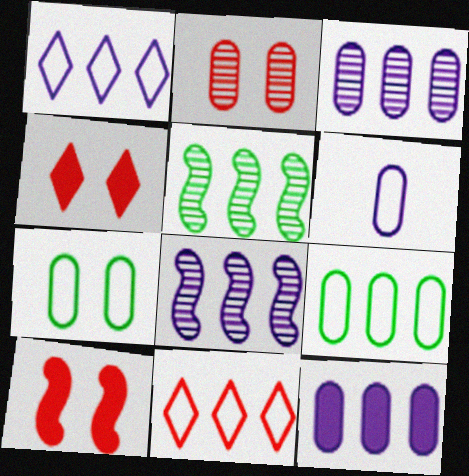[[1, 8, 12], 
[4, 5, 6], 
[5, 11, 12]]